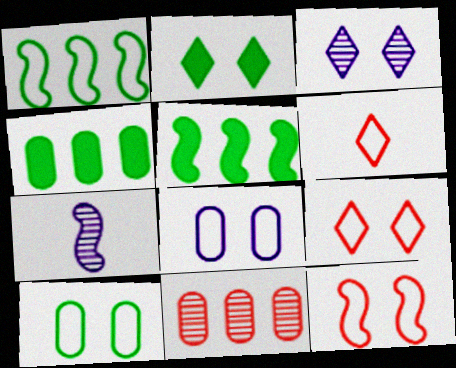[[1, 6, 8], 
[2, 3, 9], 
[4, 7, 9], 
[5, 7, 12]]